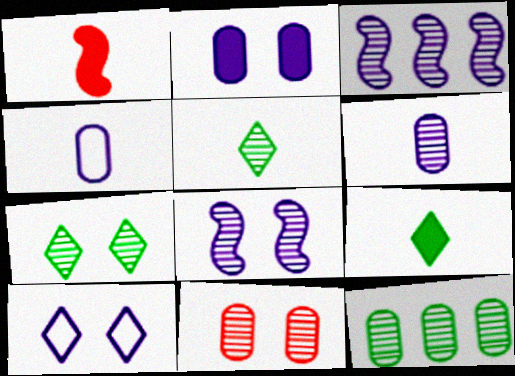[[1, 4, 5], 
[1, 10, 12], 
[2, 8, 10], 
[3, 5, 11], 
[6, 11, 12], 
[7, 8, 11]]